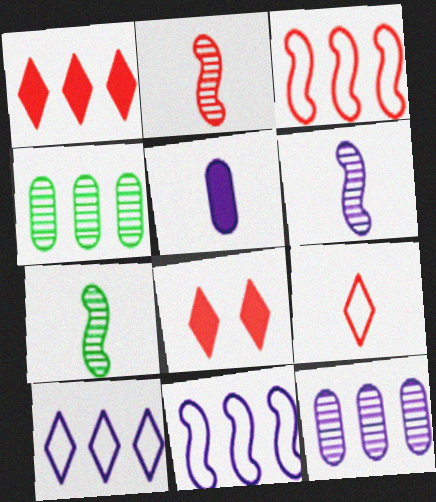[[1, 4, 11], 
[2, 6, 7], 
[5, 7, 9]]